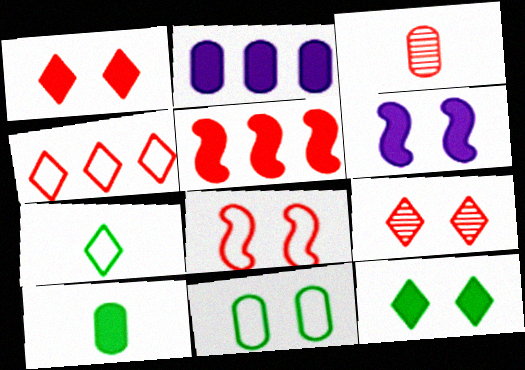[[2, 3, 11], 
[6, 9, 11]]